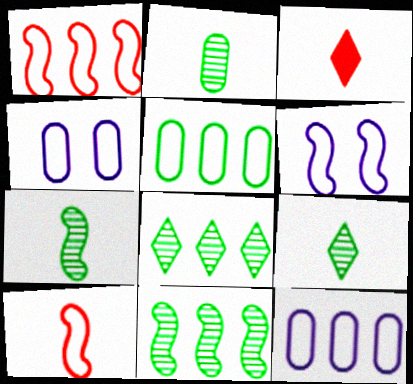[[2, 7, 9], 
[3, 4, 11]]